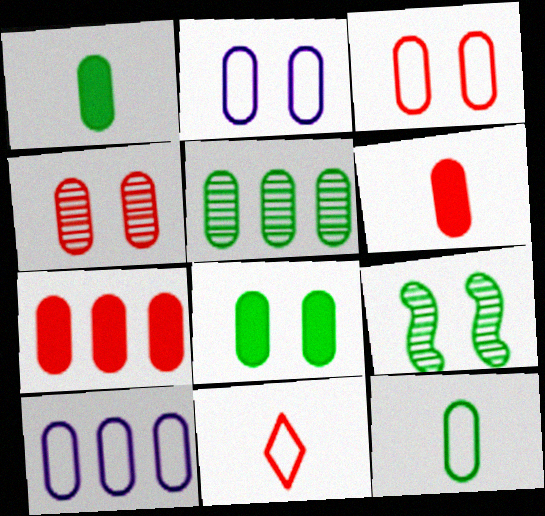[[1, 4, 10], 
[2, 4, 8], 
[2, 5, 6], 
[3, 10, 12], 
[5, 7, 10], 
[5, 8, 12]]